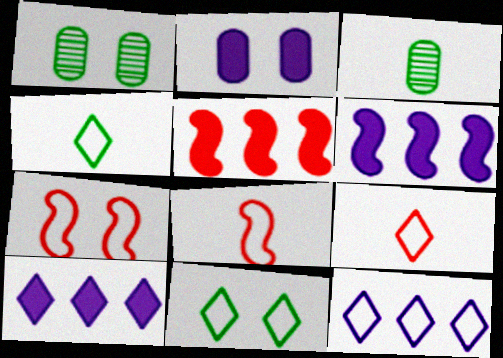[[1, 6, 9], 
[1, 8, 10], 
[3, 7, 10], 
[9, 11, 12]]